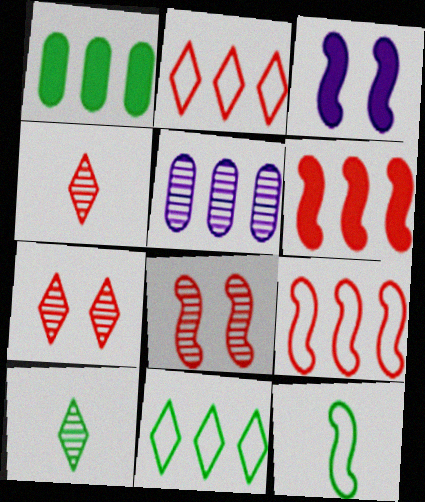[[5, 6, 11], 
[5, 8, 10]]